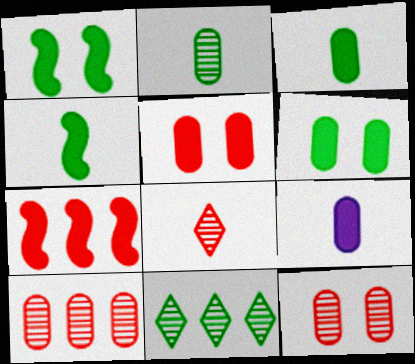[]